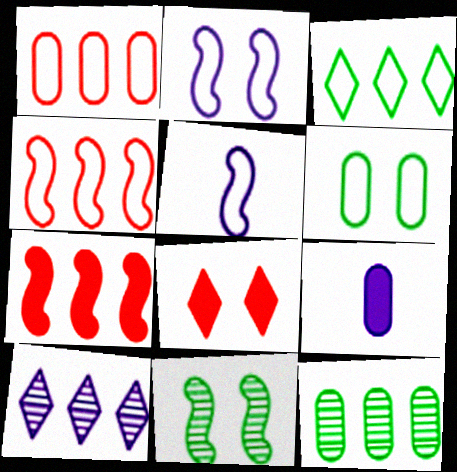[[2, 9, 10], 
[5, 7, 11], 
[5, 8, 12]]